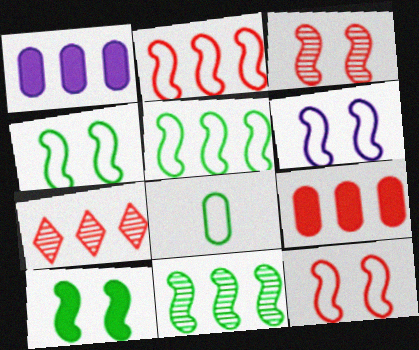[[1, 5, 7], 
[2, 7, 9], 
[3, 6, 10], 
[4, 6, 12]]